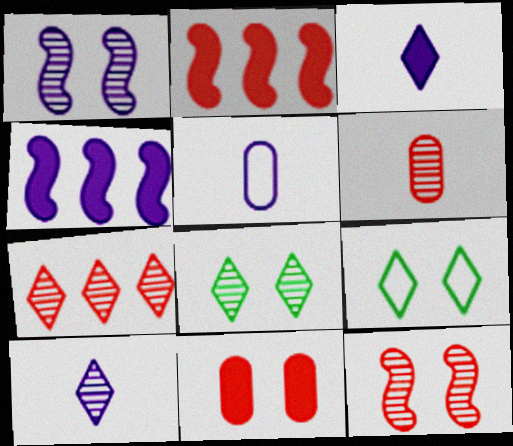[[1, 9, 11], 
[2, 5, 8], 
[3, 7, 9], 
[4, 6, 9], 
[6, 7, 12], 
[7, 8, 10]]